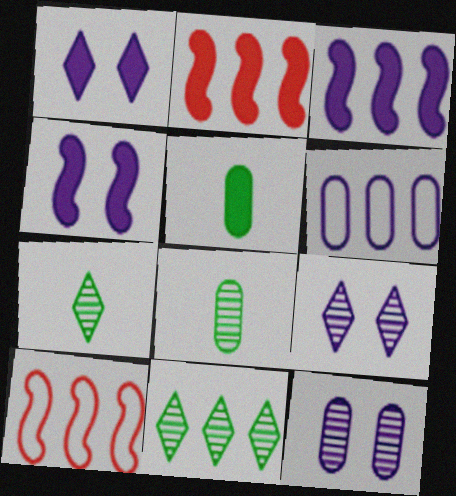[[1, 2, 5], 
[1, 8, 10], 
[2, 6, 11], 
[5, 9, 10]]